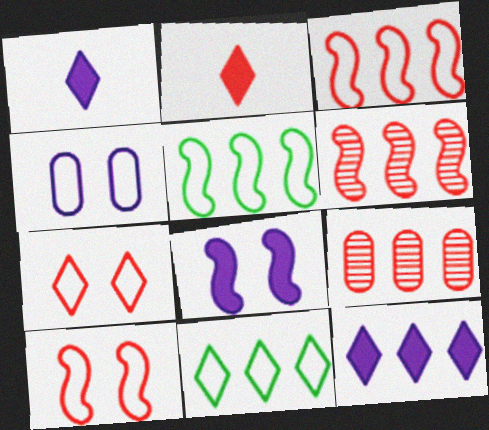[[2, 9, 10], 
[5, 9, 12]]